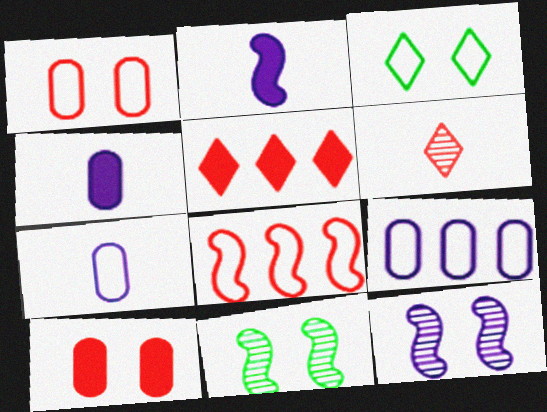[[2, 8, 11], 
[3, 7, 8], 
[3, 10, 12], 
[5, 7, 11], 
[6, 8, 10]]